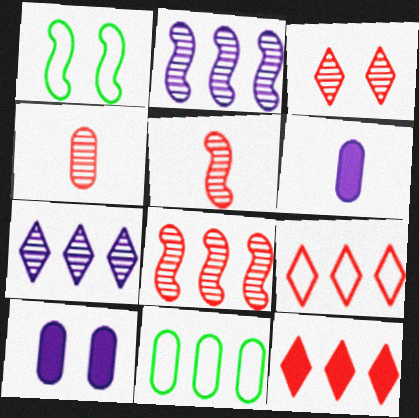[[1, 3, 10], 
[2, 11, 12], 
[3, 4, 8], 
[4, 10, 11]]